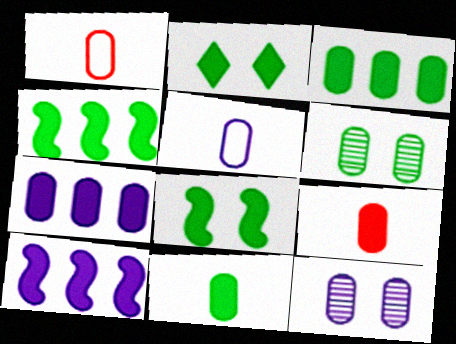[[1, 3, 12], 
[1, 6, 7], 
[2, 4, 11], 
[2, 9, 10], 
[5, 7, 12]]